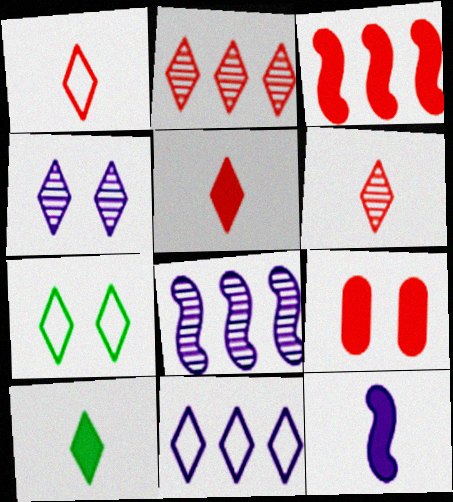[[1, 5, 6], 
[1, 7, 11], 
[3, 5, 9]]